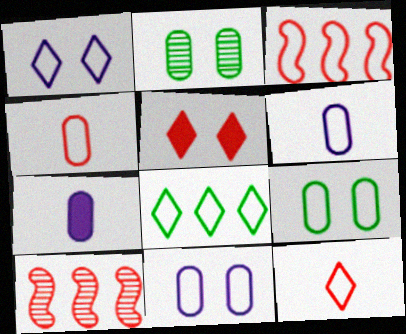[[1, 8, 12], 
[4, 5, 10]]